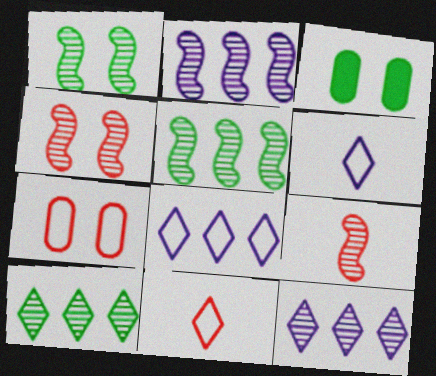[[1, 2, 9], 
[2, 3, 11], 
[3, 8, 9]]